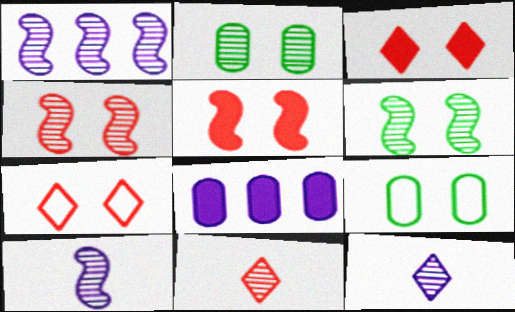[[1, 2, 11]]